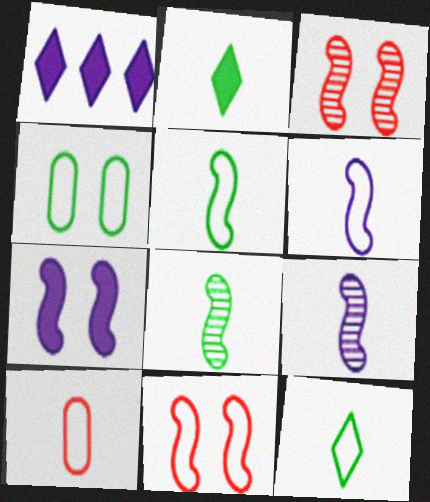[[2, 9, 10], 
[6, 10, 12]]